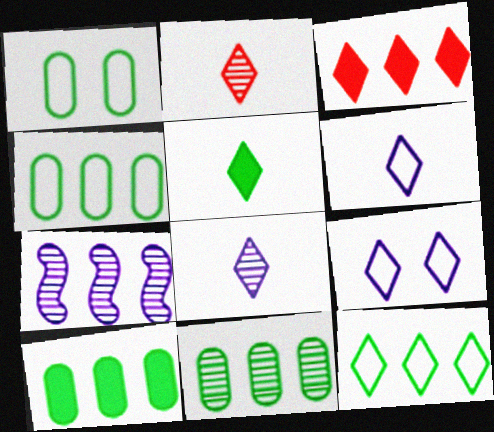[[2, 5, 6], 
[3, 4, 7], 
[4, 10, 11]]